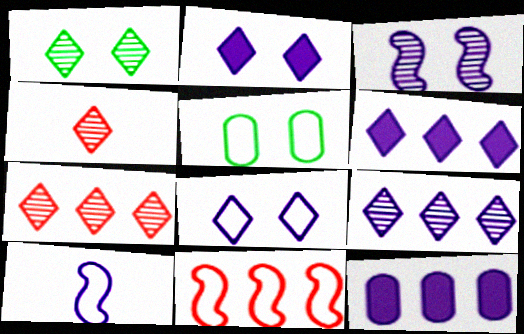[[1, 4, 9]]